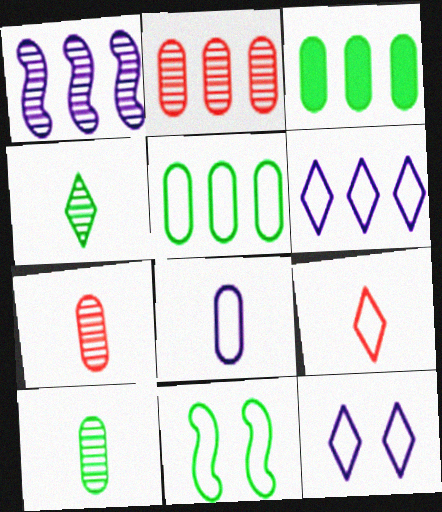[[3, 4, 11]]